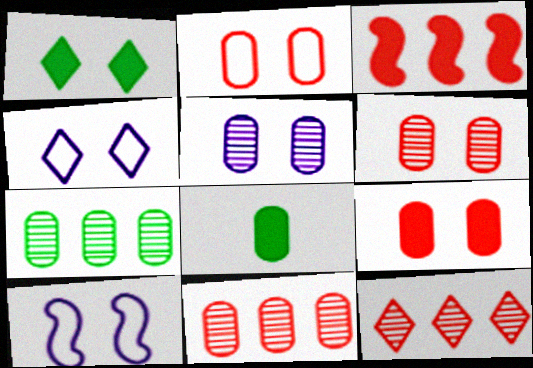[[1, 6, 10], 
[2, 6, 9], 
[8, 10, 12]]